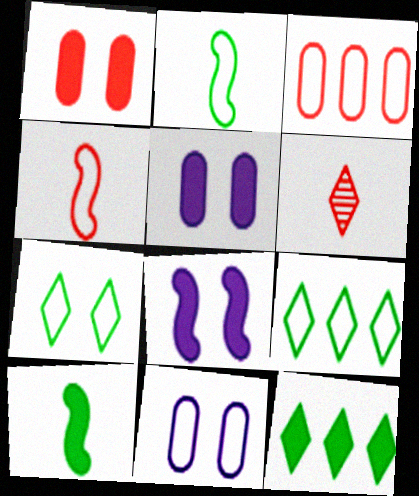[[4, 9, 11]]